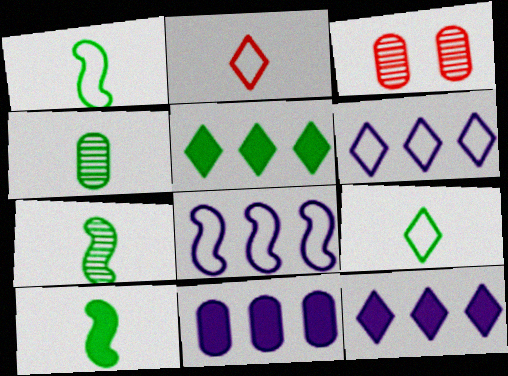[[1, 3, 12], 
[1, 7, 10], 
[3, 6, 10], 
[4, 9, 10]]